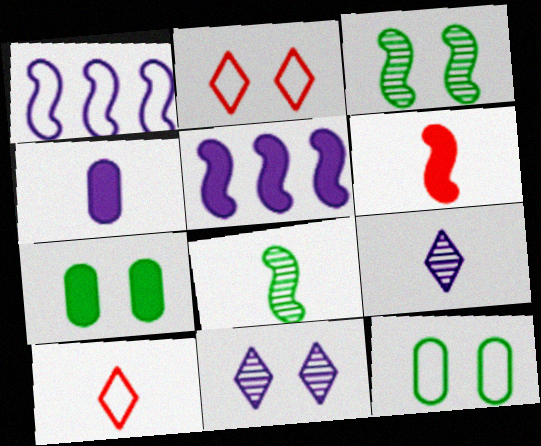[[1, 3, 6], 
[1, 4, 11], 
[1, 10, 12], 
[4, 8, 10]]